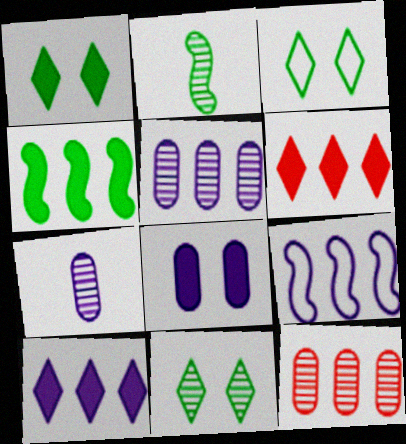[[1, 3, 11], 
[5, 9, 10]]